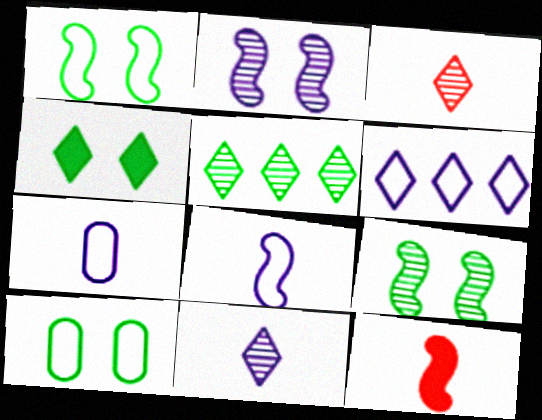[[3, 4, 6], 
[4, 9, 10]]